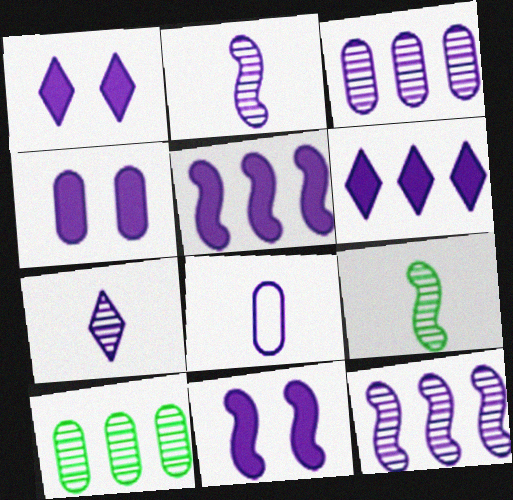[[1, 4, 11], 
[1, 8, 12], 
[3, 4, 8]]